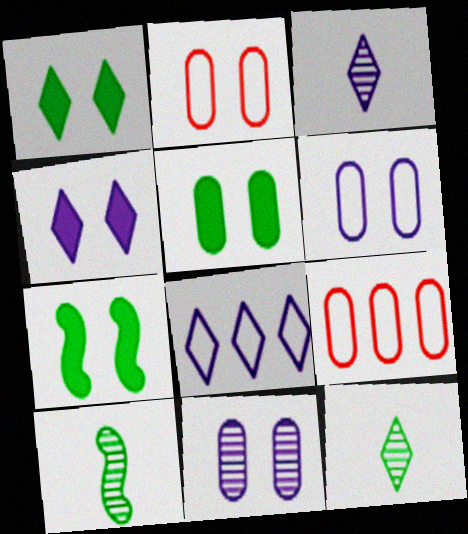[[1, 5, 7], 
[2, 5, 11], 
[3, 4, 8], 
[3, 7, 9], 
[4, 9, 10]]